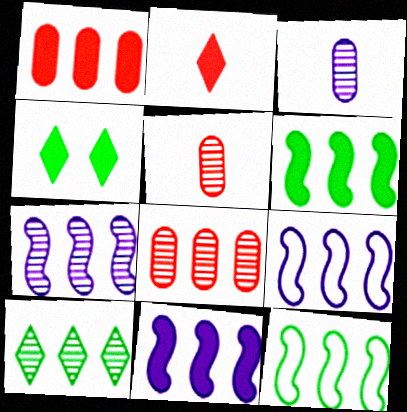[[1, 9, 10], 
[4, 5, 9], 
[7, 8, 10], 
[7, 9, 11]]